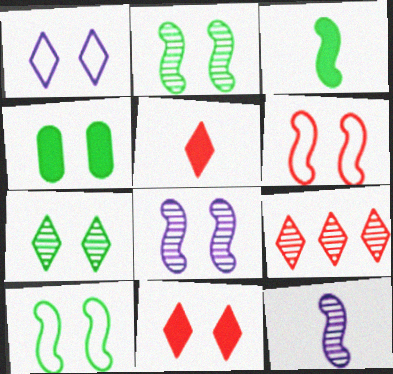[[1, 7, 11], 
[4, 7, 10]]